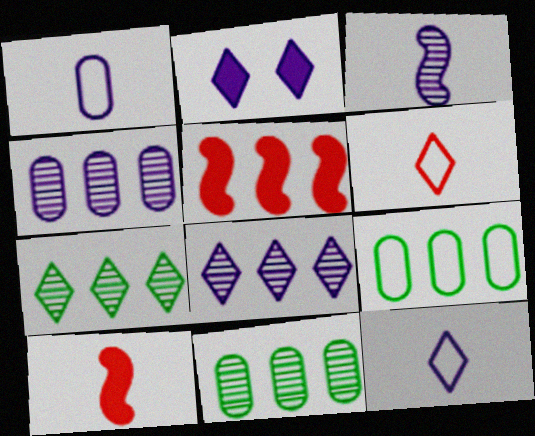[[2, 6, 7], 
[2, 8, 12], 
[5, 8, 9]]